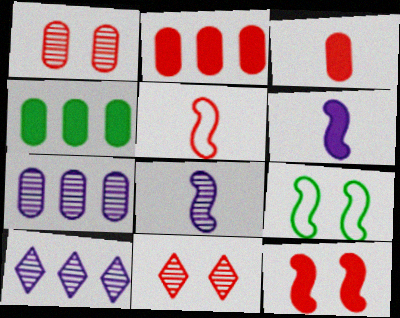[[2, 5, 11], 
[3, 9, 10]]